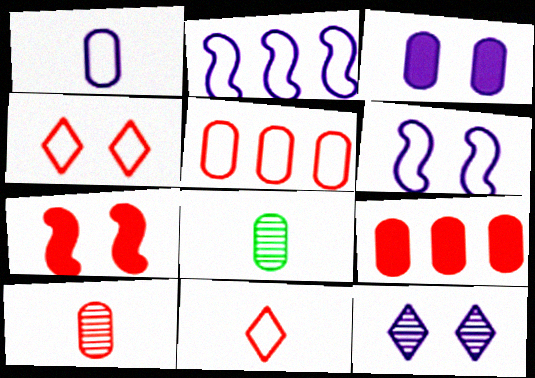[[3, 5, 8], 
[3, 6, 12]]